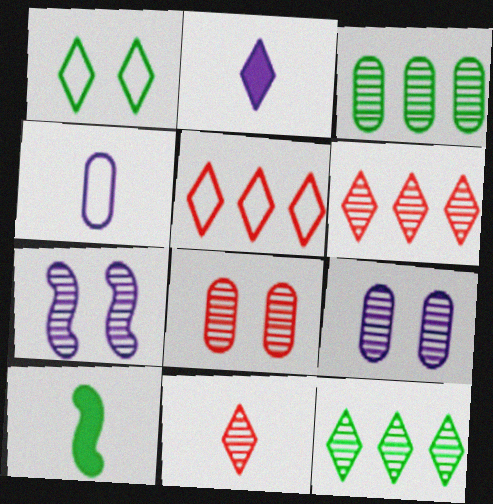[[1, 2, 6], 
[1, 3, 10], 
[3, 7, 11], 
[4, 10, 11], 
[5, 9, 10]]